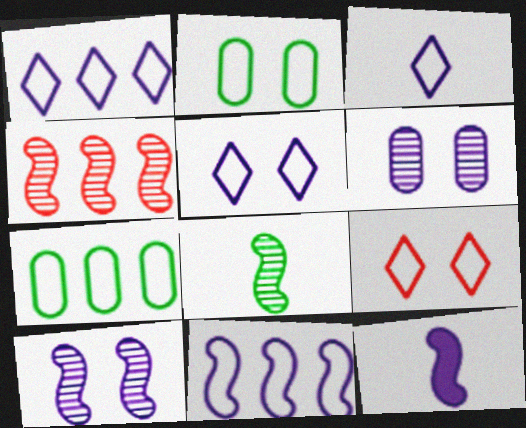[[1, 3, 5], 
[1, 6, 12], 
[4, 8, 10], 
[10, 11, 12]]